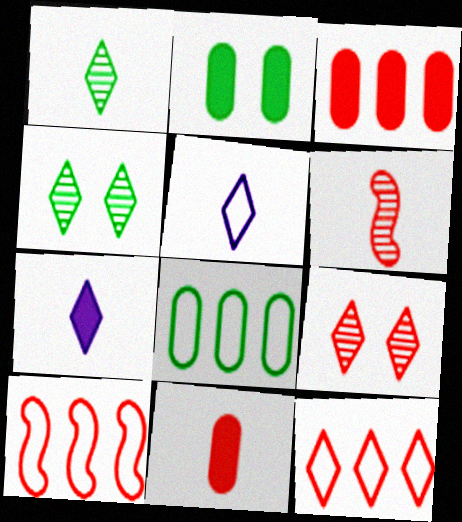[[4, 7, 12], 
[9, 10, 11]]